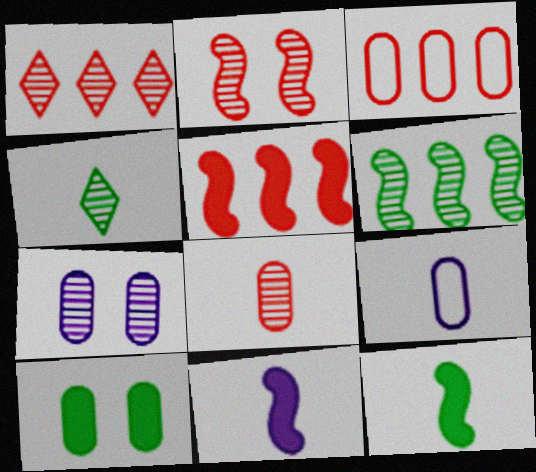[[1, 2, 8], 
[1, 3, 5]]